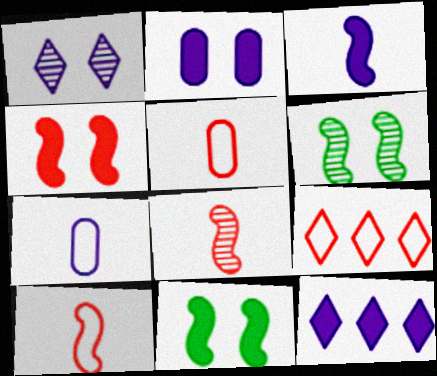[[2, 3, 12], 
[5, 6, 12]]